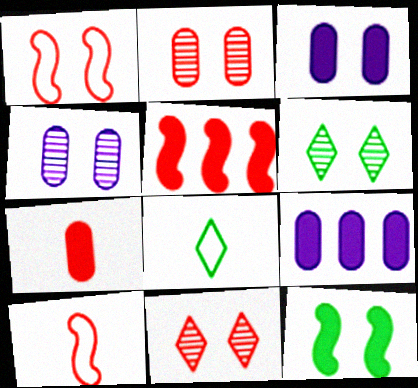[[1, 3, 6], 
[4, 5, 8], 
[6, 9, 10]]